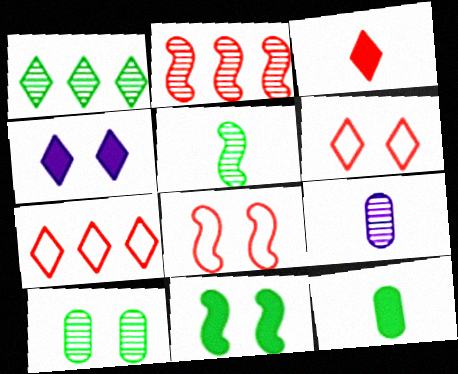[[1, 5, 10], 
[4, 8, 10], 
[7, 9, 11]]